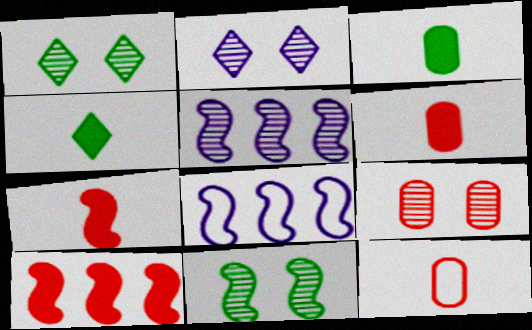[[1, 6, 8], 
[2, 9, 11], 
[4, 8, 9], 
[7, 8, 11]]